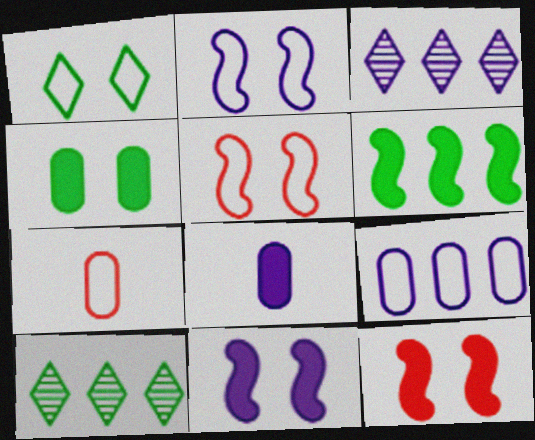[[2, 3, 8], 
[5, 8, 10], 
[7, 10, 11]]